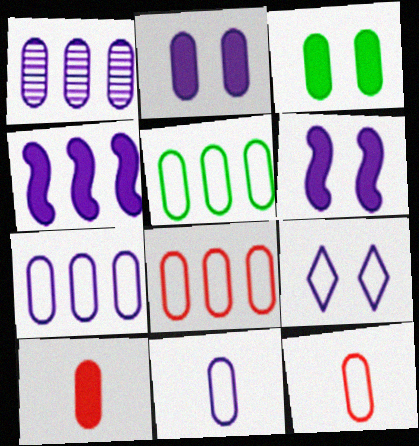[[1, 2, 11], 
[1, 3, 12], 
[5, 7, 8]]